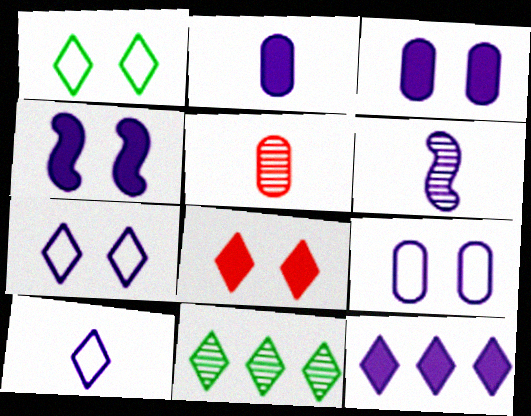[[2, 4, 12], 
[2, 6, 10], 
[6, 9, 12], 
[8, 10, 11]]